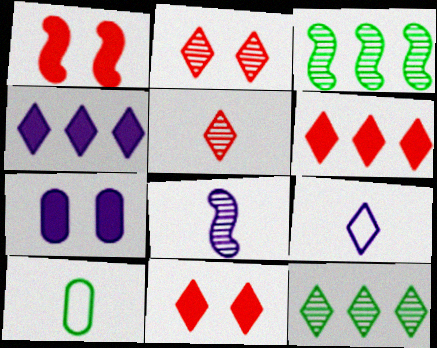[[9, 11, 12]]